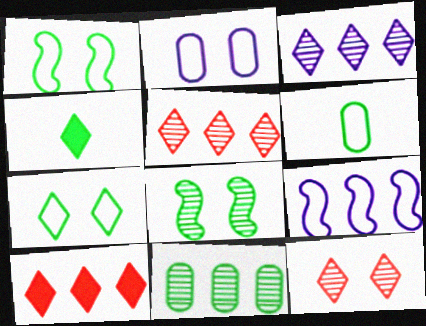[[1, 4, 11], 
[9, 10, 11]]